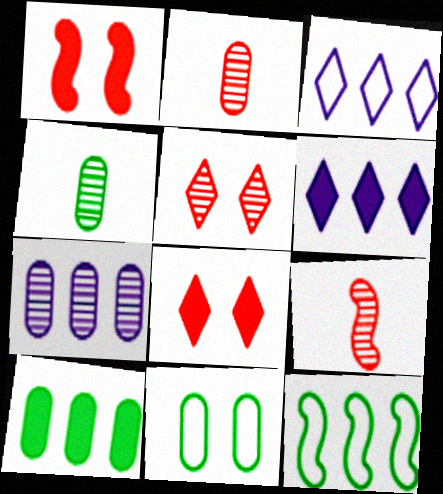[[1, 3, 4], 
[4, 10, 11], 
[6, 9, 11]]